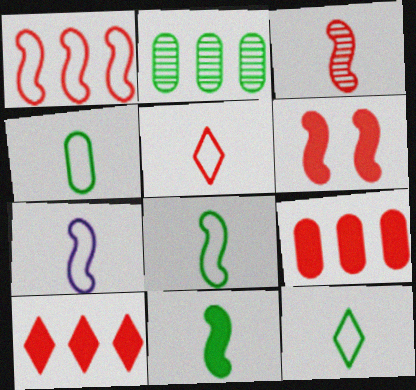[[1, 3, 6], 
[3, 7, 11], 
[4, 5, 7], 
[4, 8, 12]]